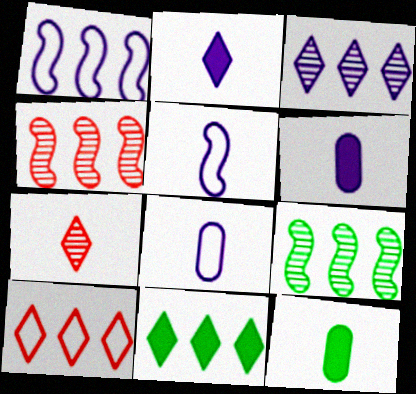[[3, 10, 11], 
[5, 7, 12]]